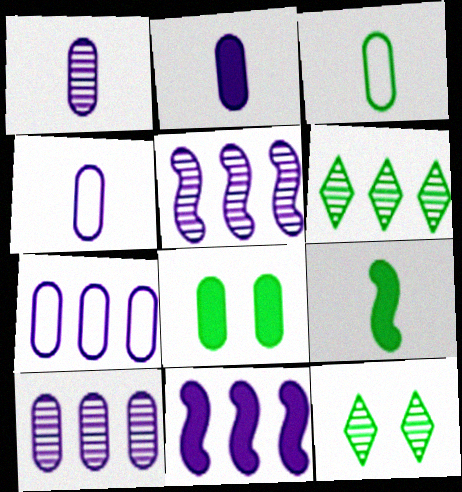[[1, 2, 4]]